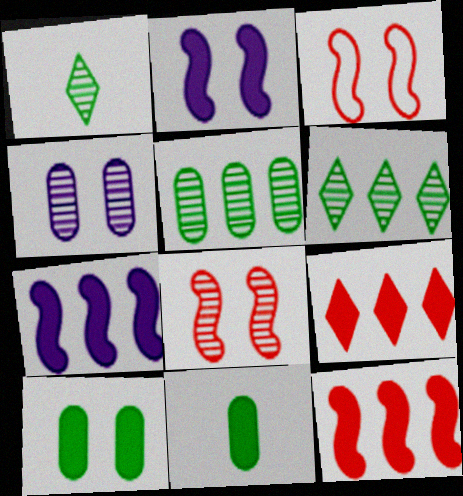[[2, 9, 11]]